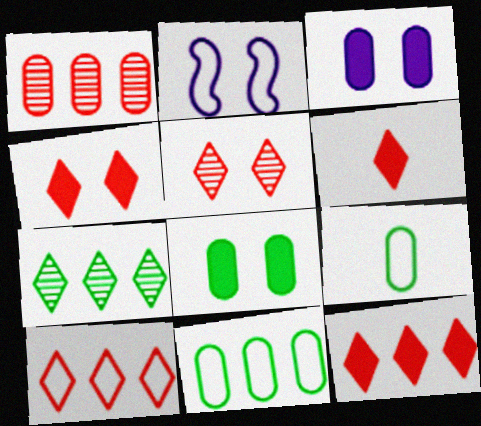[[1, 3, 9], 
[2, 5, 8], 
[2, 9, 10], 
[4, 6, 12], 
[5, 6, 10]]